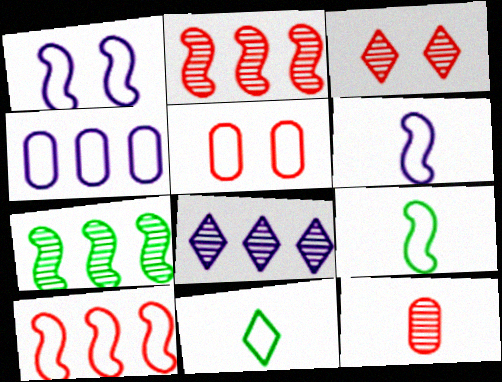[[1, 9, 10], 
[2, 3, 12]]